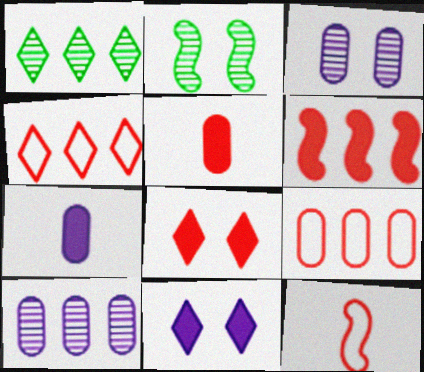[[2, 4, 7], 
[5, 6, 8]]